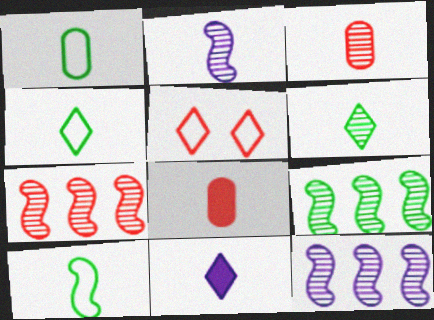[[1, 4, 10], 
[2, 3, 6], 
[2, 4, 8], 
[3, 10, 11], 
[5, 7, 8], 
[7, 9, 12]]